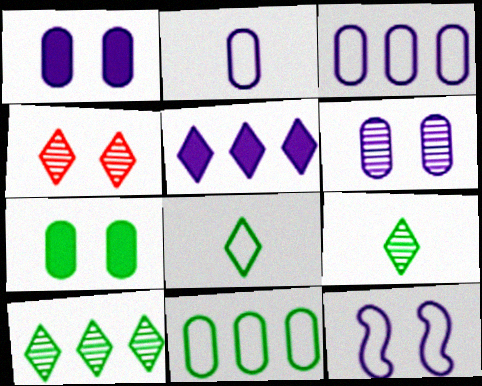[[4, 5, 8], 
[4, 7, 12]]